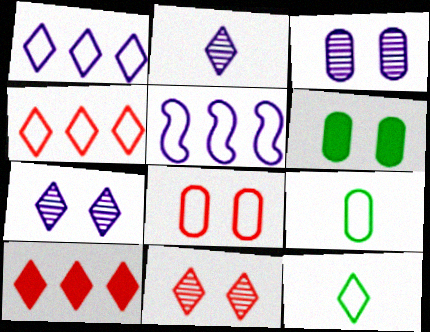[[3, 6, 8], 
[5, 8, 12], 
[7, 10, 12]]